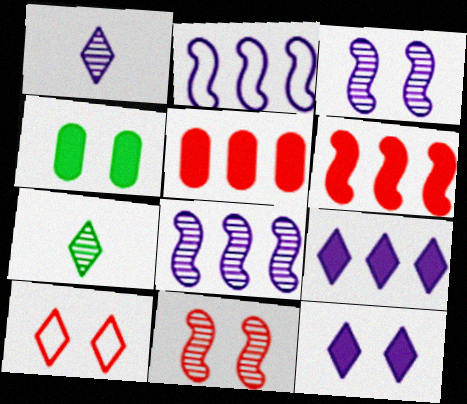[[3, 4, 10], 
[7, 9, 10]]